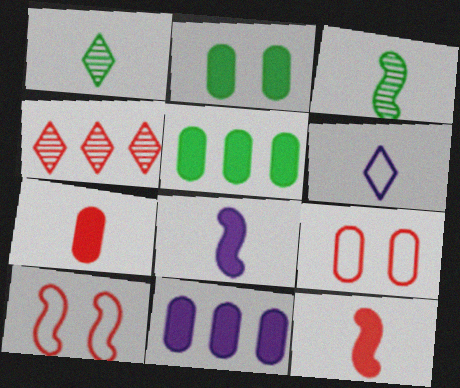[[1, 10, 11], 
[2, 7, 11], 
[3, 6, 7], 
[4, 7, 10], 
[4, 9, 12]]